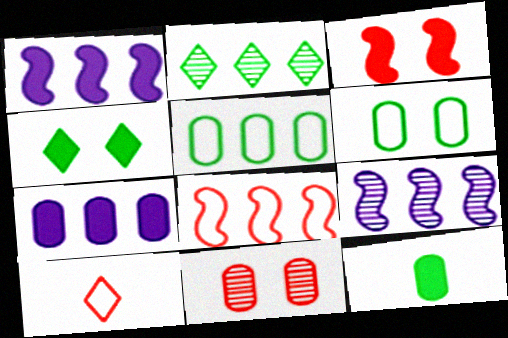[[2, 7, 8]]